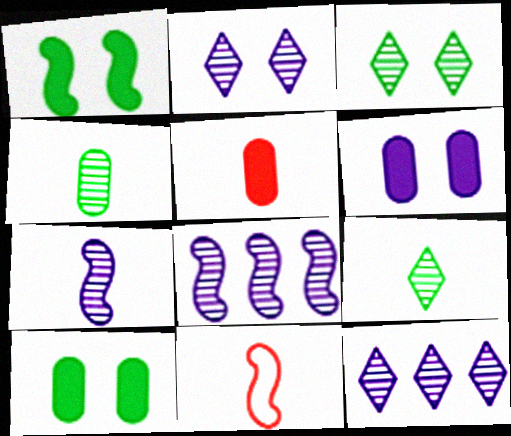[[1, 8, 11], 
[10, 11, 12]]